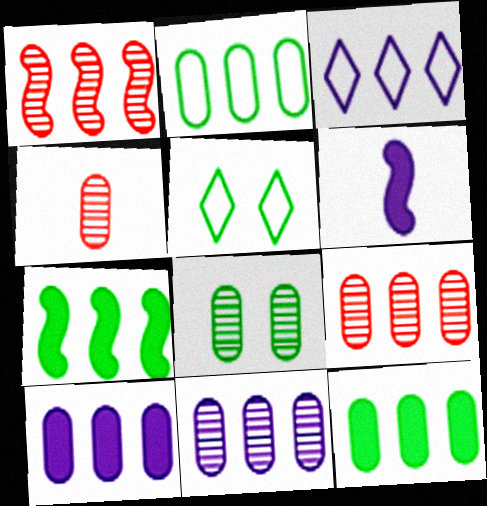[[1, 3, 12], 
[2, 9, 10], 
[3, 7, 9], 
[4, 8, 11], 
[5, 6, 9]]